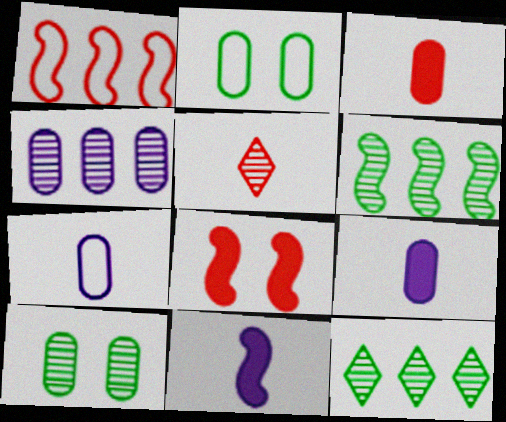[[2, 3, 4], 
[7, 8, 12]]